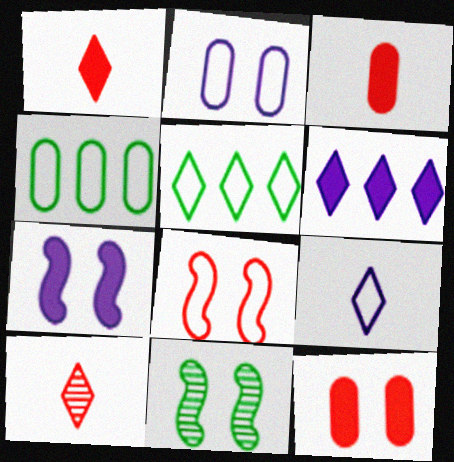[[4, 7, 10], 
[4, 8, 9], 
[7, 8, 11]]